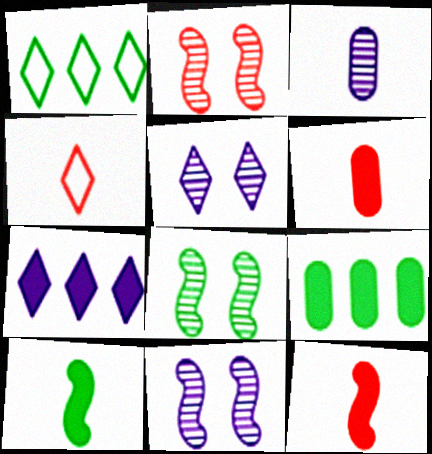[[1, 6, 11], 
[2, 8, 11], 
[3, 4, 10], 
[4, 9, 11]]